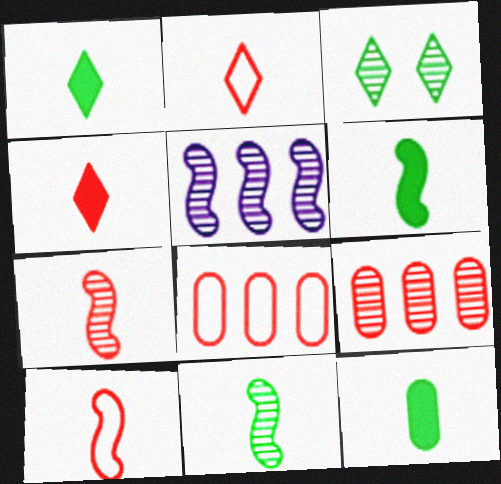[[1, 6, 12]]